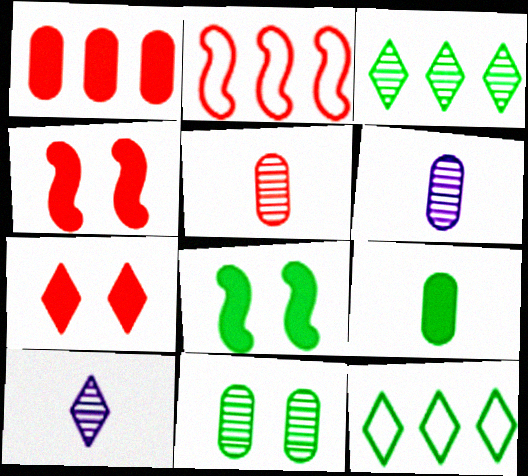[[2, 5, 7], 
[4, 6, 12], 
[7, 10, 12]]